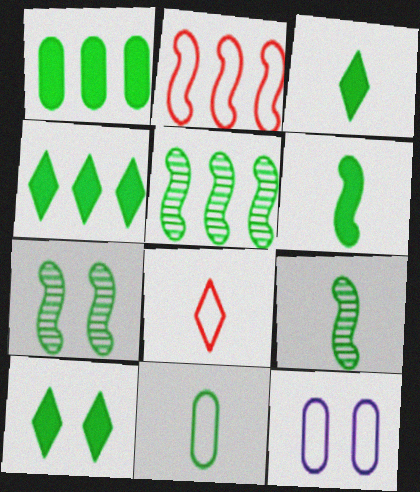[[1, 6, 10], 
[3, 4, 10], 
[3, 9, 11], 
[4, 7, 11], 
[5, 7, 9], 
[5, 10, 11]]